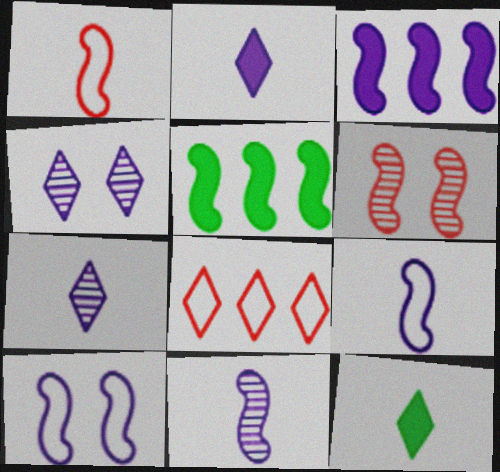[[3, 10, 11], 
[4, 8, 12], 
[5, 6, 9]]